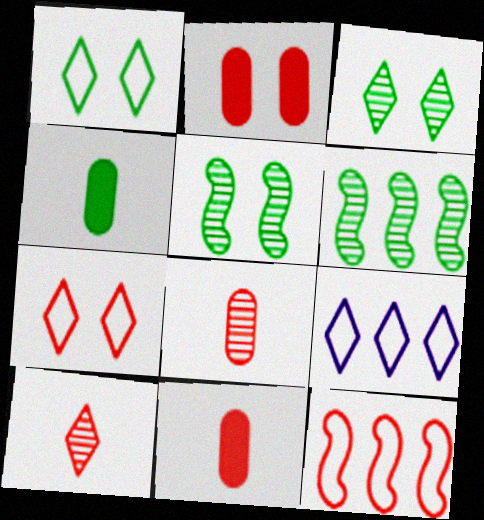[[1, 4, 6], 
[2, 10, 12], 
[5, 9, 11]]